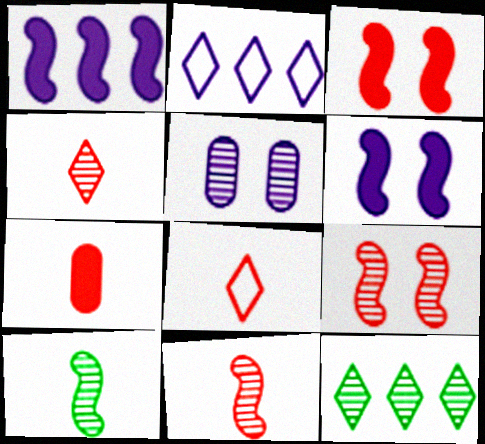[[5, 11, 12], 
[7, 8, 11]]